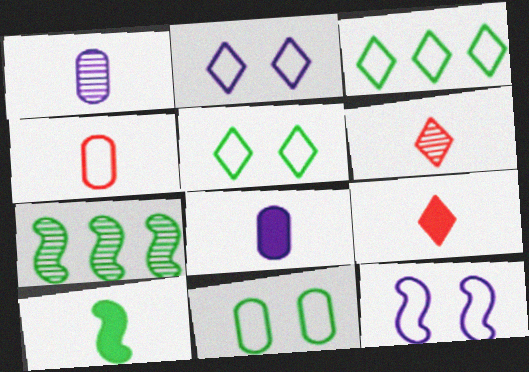[[3, 4, 12], 
[8, 9, 10]]